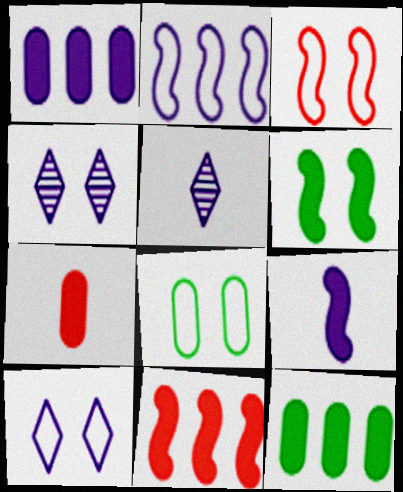[[3, 5, 12], 
[3, 8, 10], 
[5, 8, 11], 
[6, 9, 11]]